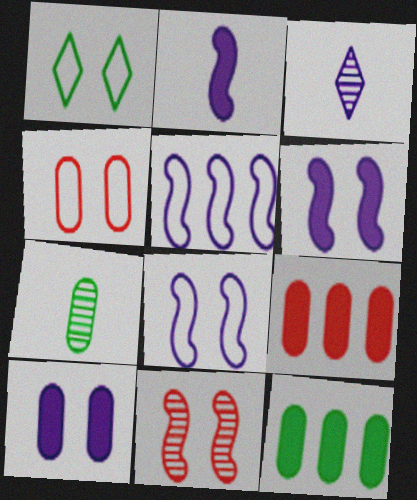[[1, 4, 8], 
[1, 10, 11], 
[3, 5, 10]]